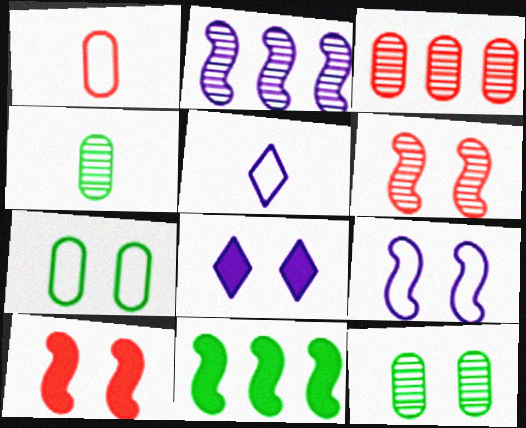[[6, 7, 8]]